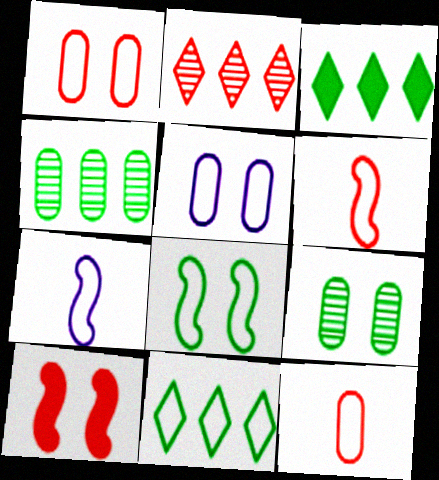[[1, 7, 11], 
[2, 10, 12], 
[5, 6, 11]]